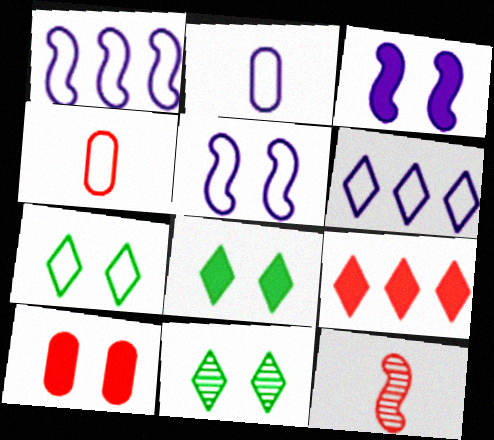[[1, 4, 7], 
[2, 5, 6], 
[3, 8, 10], 
[5, 10, 11], 
[7, 8, 11]]